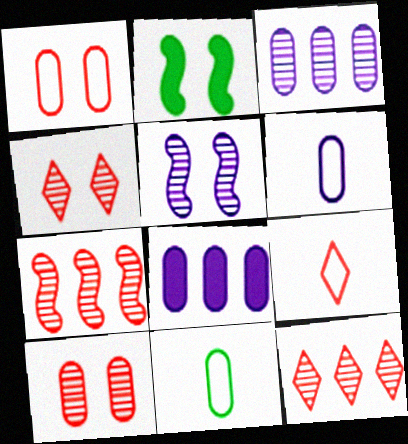[[2, 3, 9], 
[2, 6, 12], 
[8, 10, 11]]